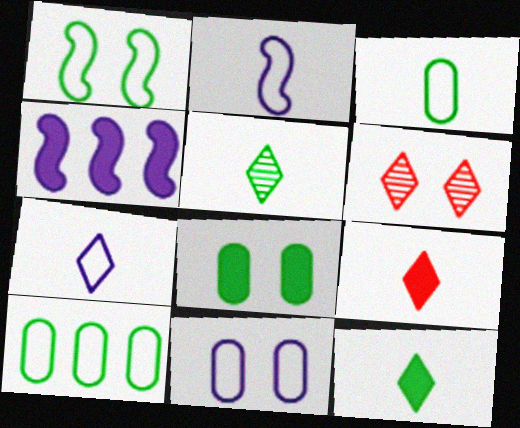[[3, 4, 6], 
[4, 8, 9], 
[5, 7, 9]]